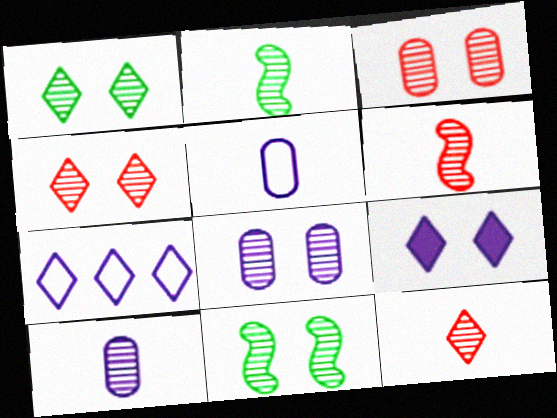[[2, 10, 12], 
[4, 8, 11]]